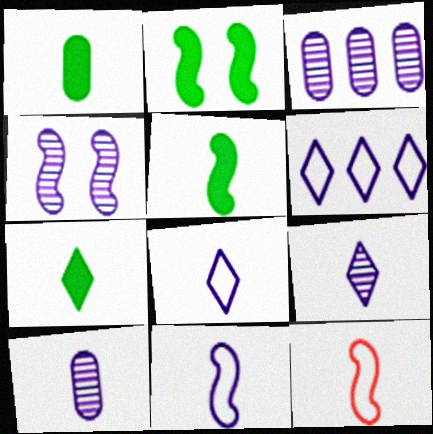[[1, 5, 7], 
[1, 9, 12], 
[3, 4, 9], 
[7, 10, 12]]